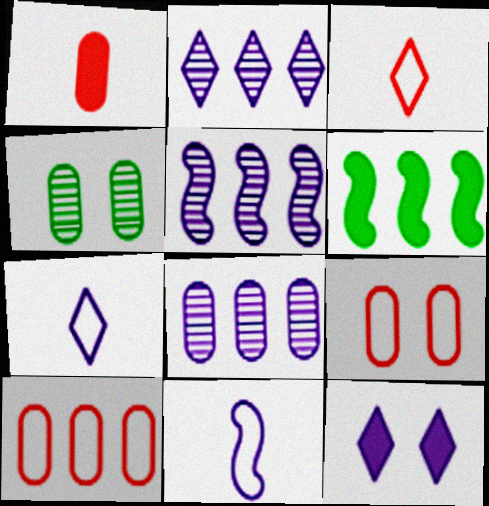[[1, 6, 12], 
[2, 5, 8], 
[2, 6, 10], 
[2, 7, 12], 
[8, 11, 12]]